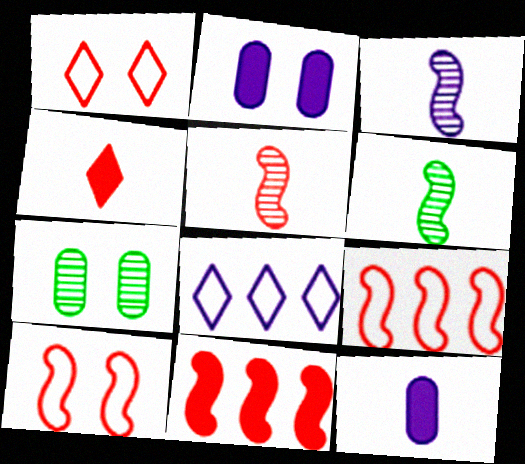[[2, 3, 8], 
[3, 5, 6], 
[5, 10, 11]]